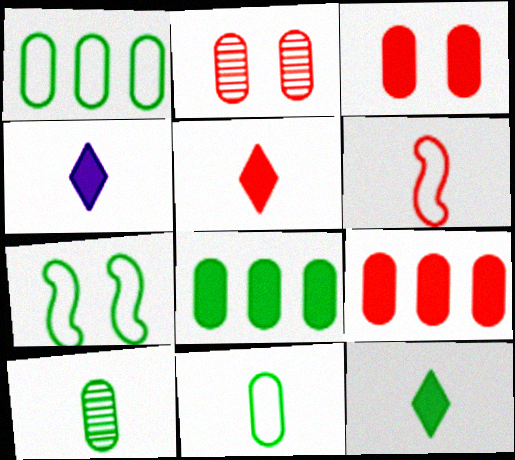[[4, 5, 12], 
[4, 6, 10]]